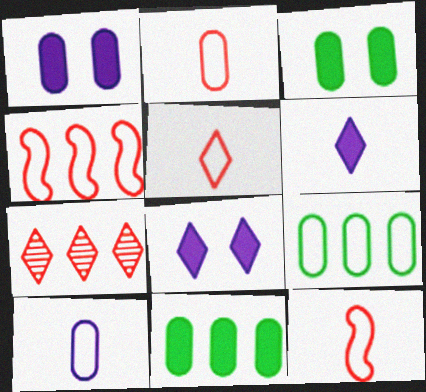[[2, 5, 12]]